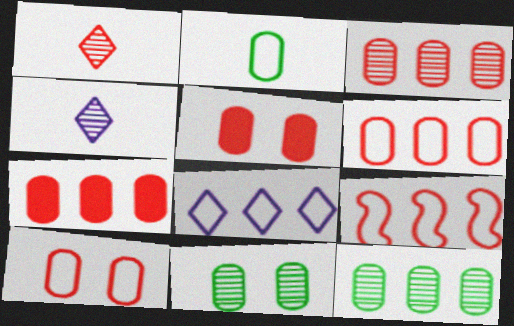[[1, 5, 9], 
[3, 6, 7]]